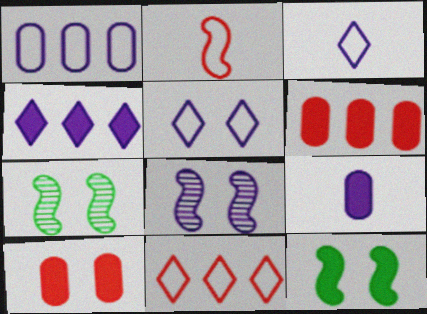[[3, 6, 7], 
[5, 7, 10], 
[7, 9, 11]]